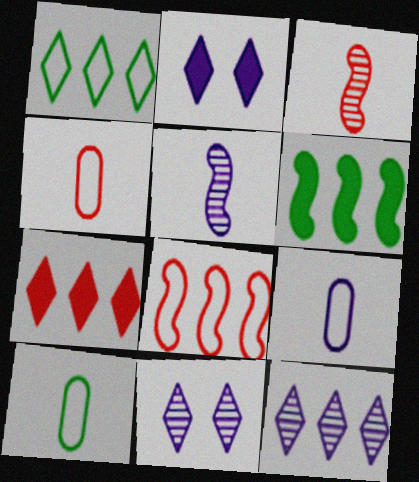[[1, 7, 12], 
[4, 6, 11], 
[4, 9, 10]]